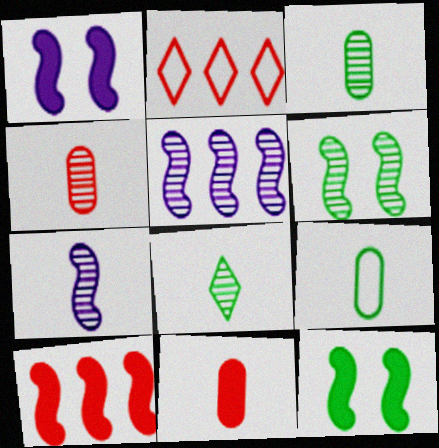[[1, 2, 3], 
[4, 7, 8]]